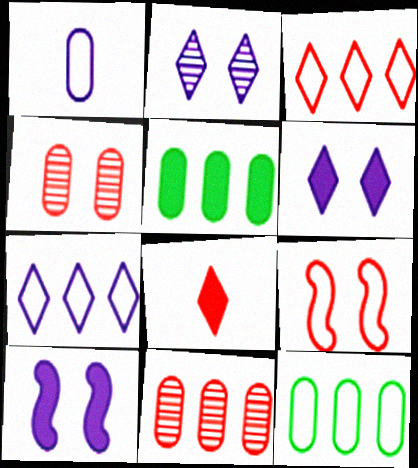[[1, 4, 5], 
[5, 8, 10], 
[8, 9, 11]]